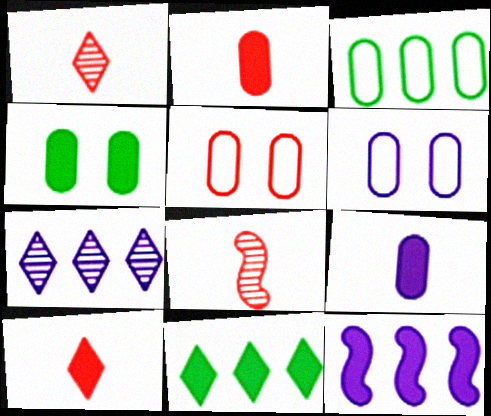[[4, 10, 12], 
[6, 8, 11]]